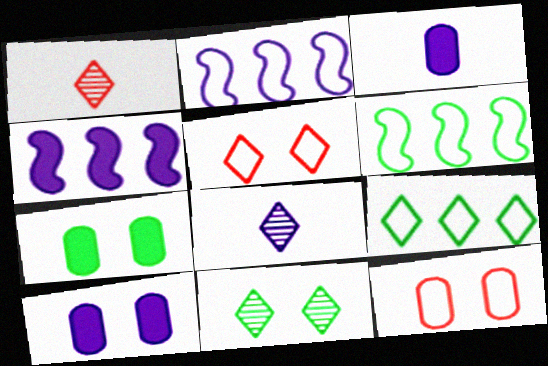[[1, 2, 7], 
[1, 6, 10], 
[2, 8, 10]]